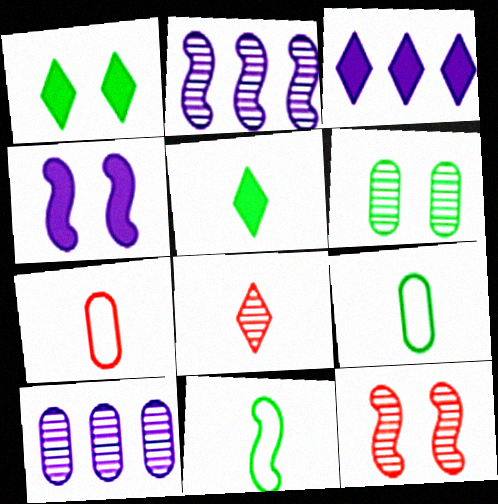[[1, 2, 7], 
[2, 6, 8], 
[3, 9, 12]]